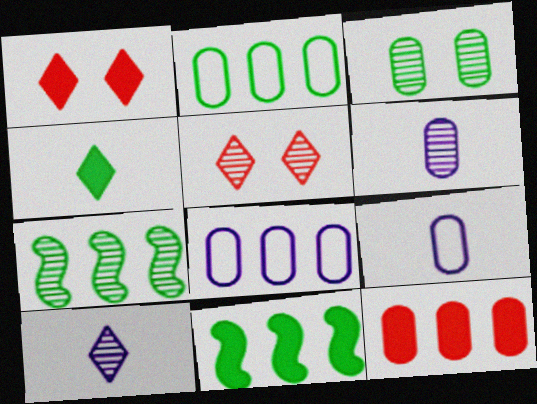[[1, 7, 9], 
[3, 9, 12], 
[5, 6, 7], 
[5, 9, 11]]